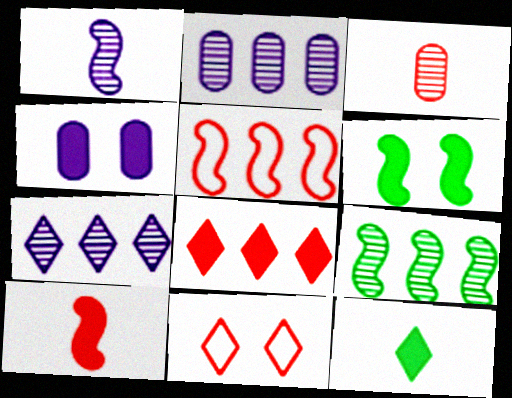[[1, 5, 6], 
[7, 11, 12]]